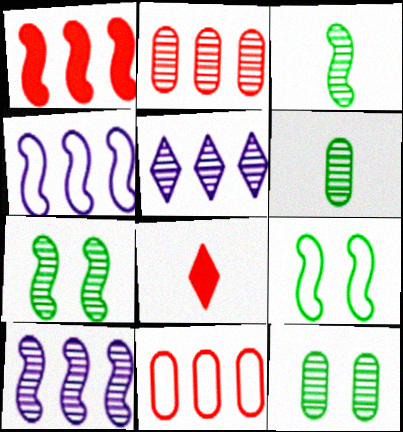[[4, 8, 12]]